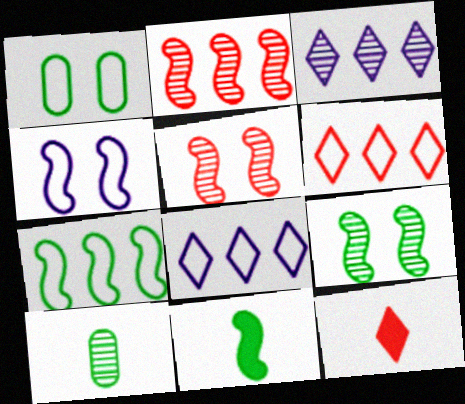[[2, 4, 11], 
[3, 5, 10], 
[7, 9, 11]]